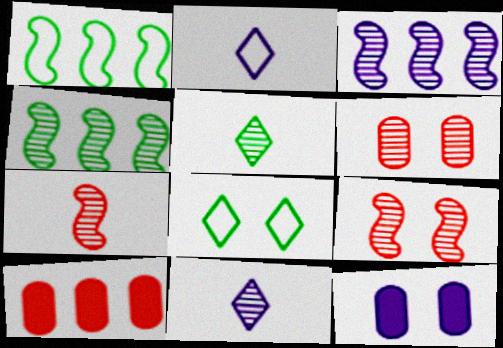[[2, 3, 12], 
[3, 5, 6], 
[4, 6, 11], 
[8, 9, 12]]